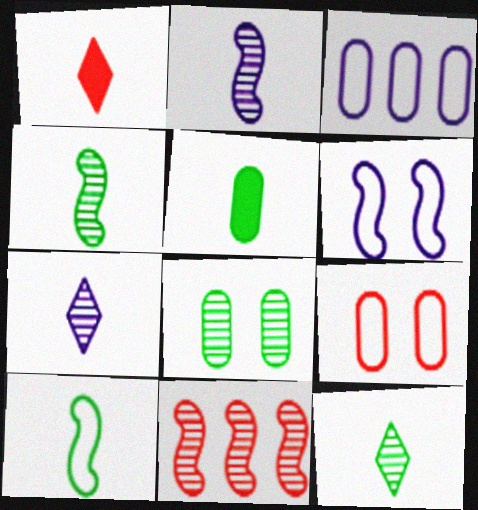[[1, 9, 11], 
[5, 10, 12], 
[7, 8, 11]]